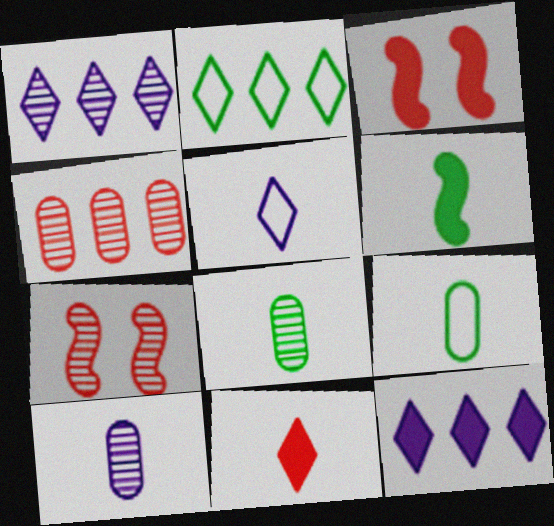[[1, 3, 9], 
[1, 7, 8], 
[2, 3, 10], 
[7, 9, 12]]